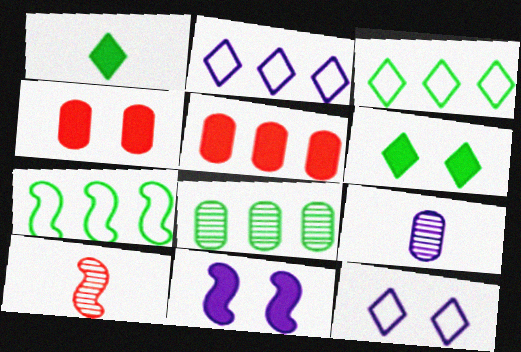[[1, 5, 11], 
[2, 9, 11], 
[4, 6, 11], 
[7, 10, 11]]